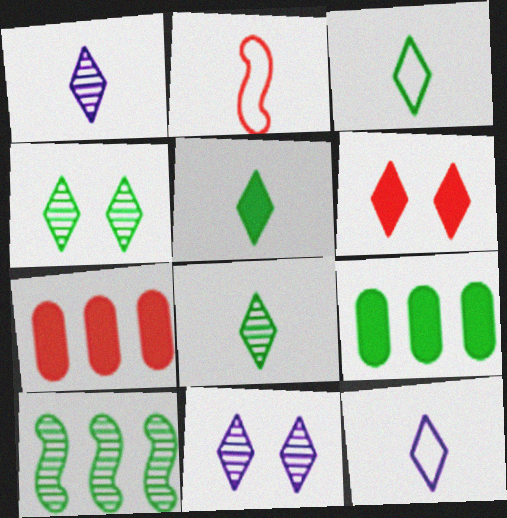[[2, 9, 11], 
[3, 5, 8]]